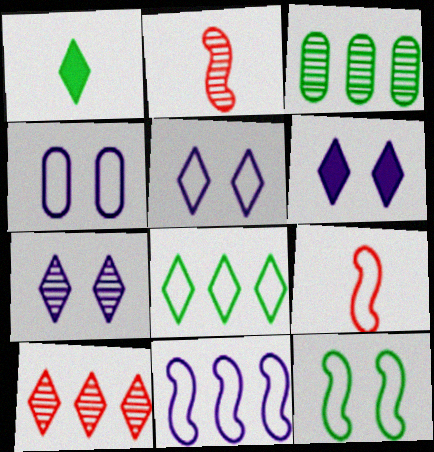[[1, 3, 12], 
[1, 5, 10], 
[2, 3, 7], 
[3, 6, 9], 
[4, 8, 9], 
[5, 6, 7], 
[9, 11, 12]]